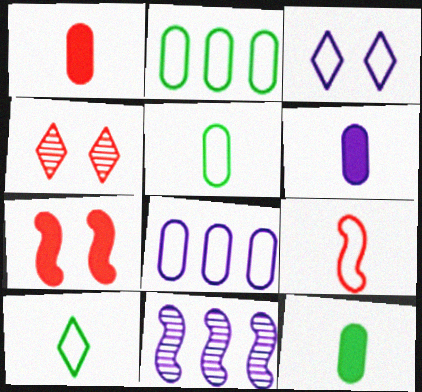[[1, 6, 12], 
[2, 3, 9], 
[3, 6, 11]]